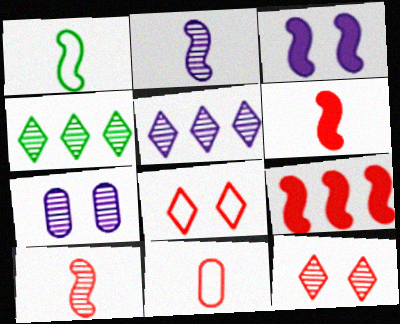[[1, 2, 6], 
[2, 5, 7], 
[3, 4, 11], 
[4, 7, 10], 
[9, 11, 12]]